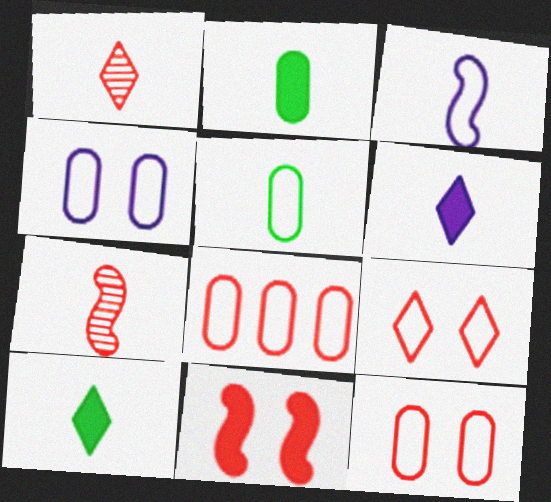[[1, 2, 3], 
[1, 8, 11], 
[4, 5, 8], 
[5, 6, 7]]